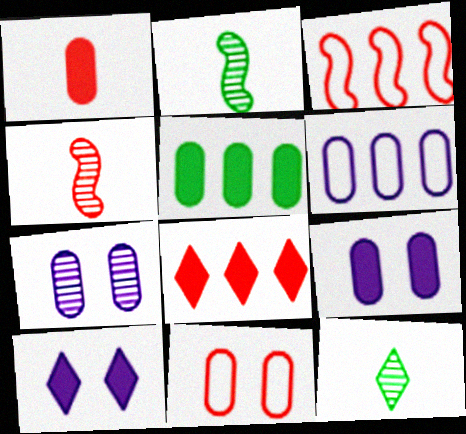[[1, 5, 9], 
[3, 9, 12], 
[4, 8, 11]]